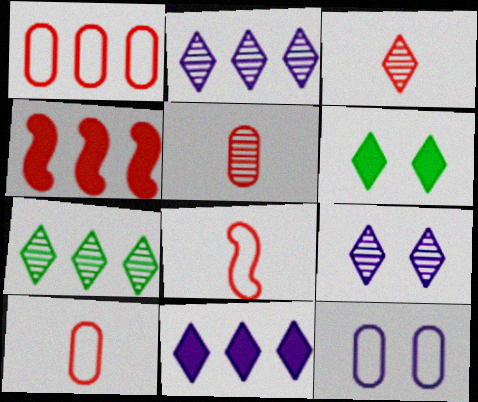[[3, 7, 9]]